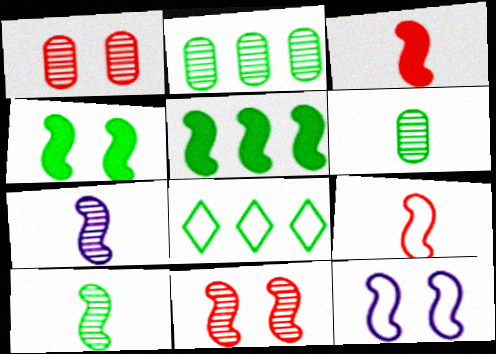[[2, 5, 8], 
[4, 6, 8], 
[4, 11, 12]]